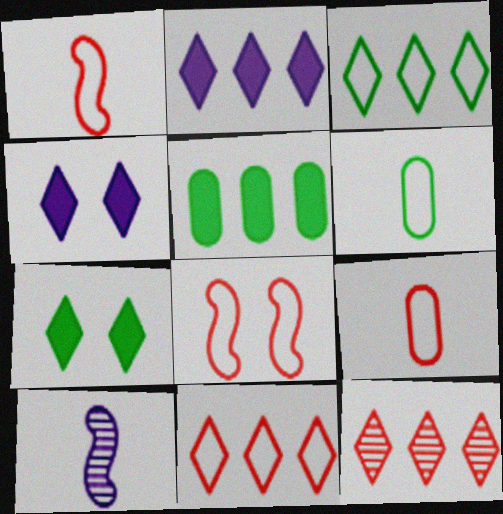[[2, 3, 12], 
[8, 9, 11]]